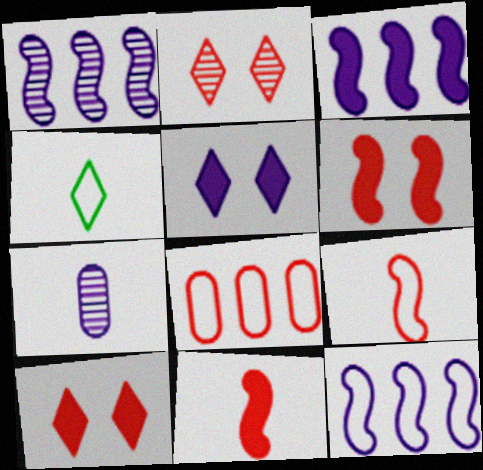[[1, 3, 12], 
[2, 8, 11], 
[4, 7, 11], 
[5, 7, 12]]